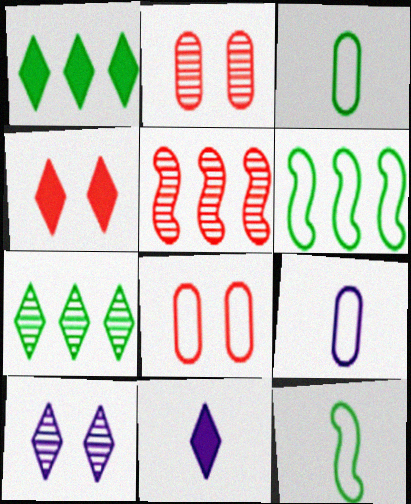[[1, 4, 11], 
[2, 6, 11]]